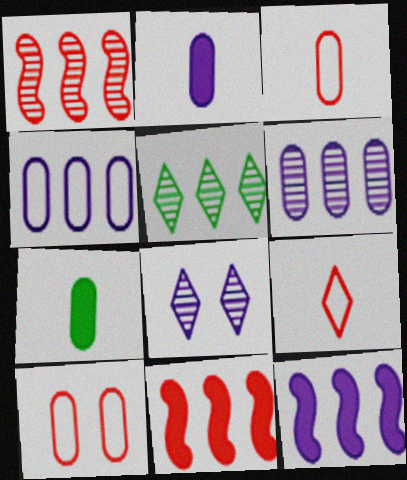[[1, 5, 6], 
[4, 5, 11], 
[6, 7, 10]]